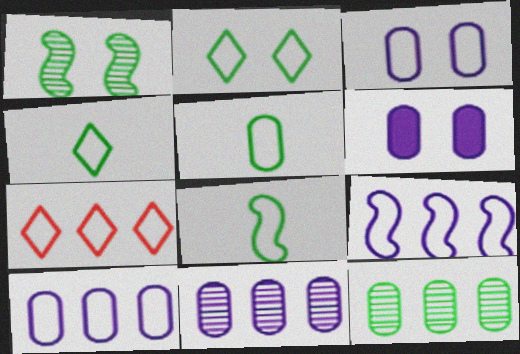[[3, 7, 8], 
[4, 5, 8]]